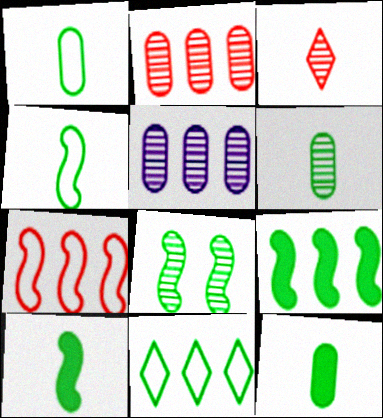[[1, 6, 12], 
[3, 5, 8], 
[4, 8, 9], 
[8, 11, 12]]